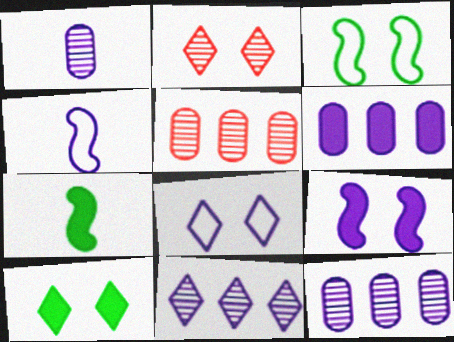[[2, 8, 10], 
[4, 5, 10], 
[5, 7, 8]]